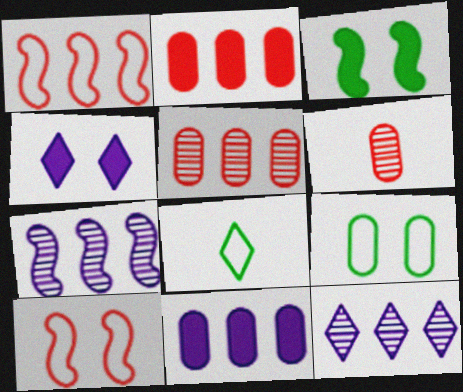[[6, 9, 11]]